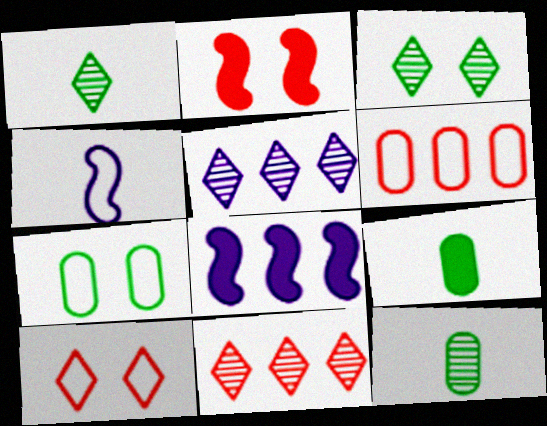[[8, 10, 12]]